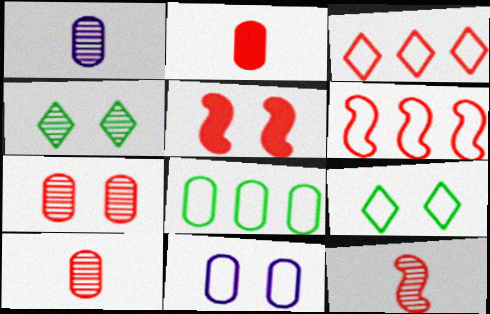[[3, 5, 10], 
[4, 5, 11], 
[5, 6, 12]]